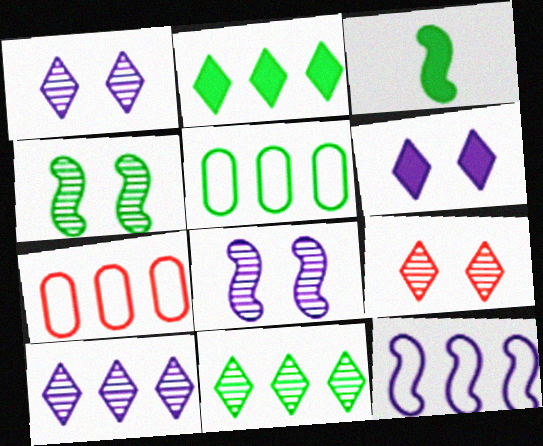[[1, 3, 7]]